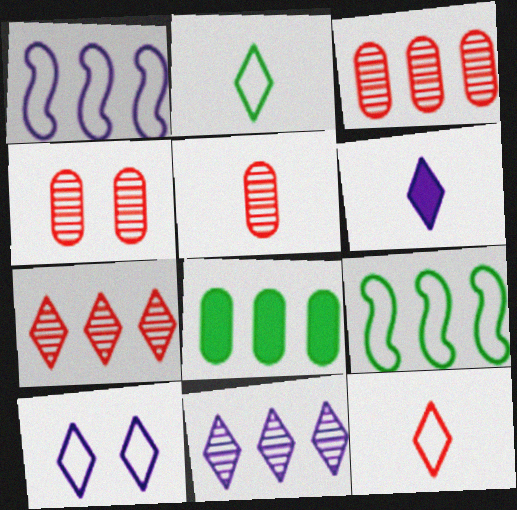[[1, 7, 8], 
[3, 4, 5], 
[4, 6, 9], 
[6, 10, 11]]